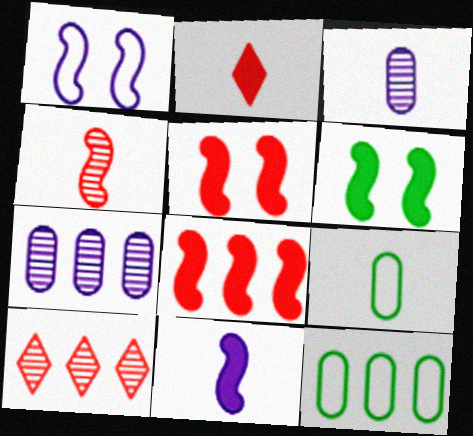[[6, 8, 11]]